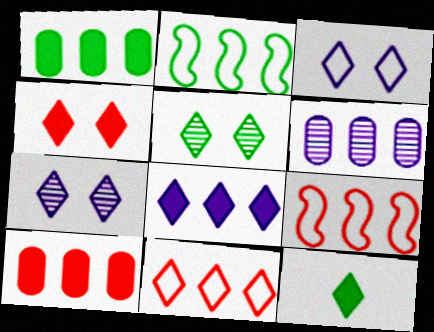[[3, 4, 5], 
[4, 8, 12], 
[7, 11, 12]]